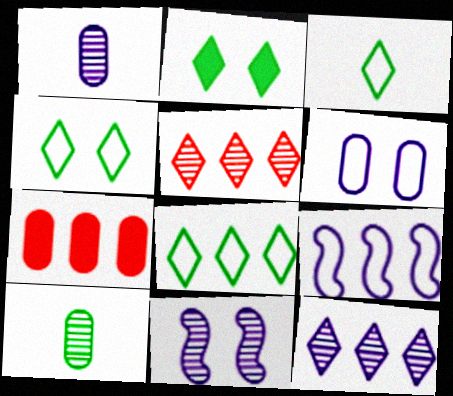[[1, 11, 12], 
[3, 4, 8], 
[3, 7, 11], 
[5, 10, 11], 
[6, 7, 10]]